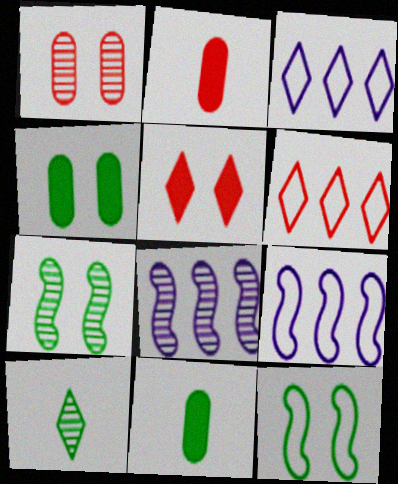[[1, 8, 10], 
[2, 3, 7], 
[3, 5, 10]]